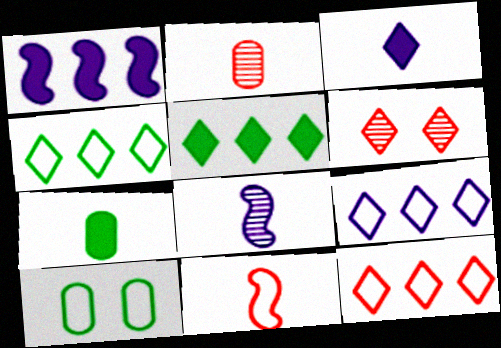[[3, 4, 6], 
[4, 9, 12], 
[9, 10, 11]]